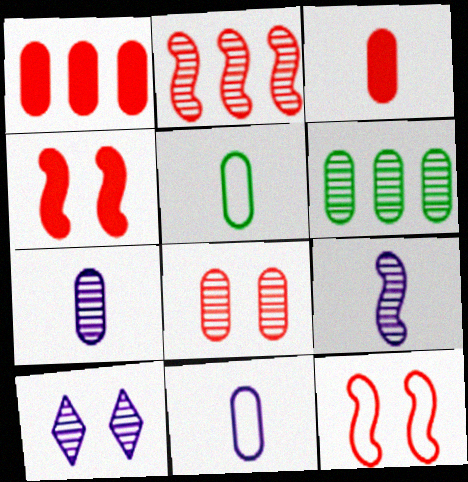[[3, 5, 7], 
[6, 7, 8]]